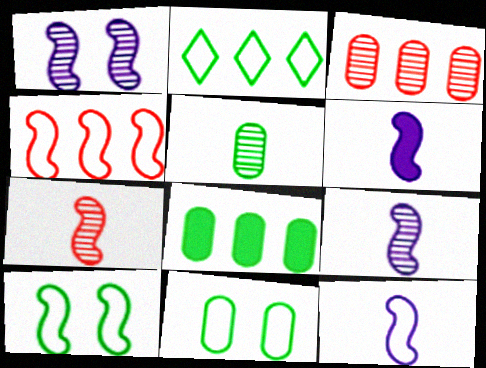[[4, 10, 12], 
[5, 8, 11], 
[6, 9, 12]]